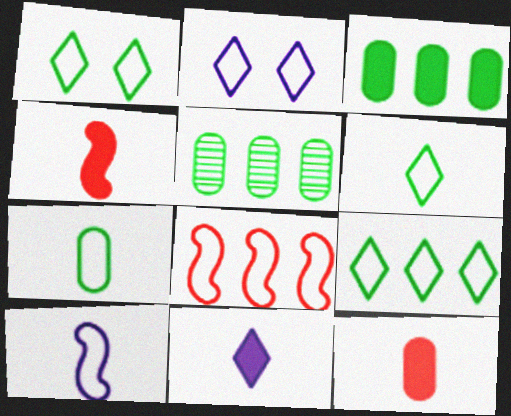[[1, 6, 9], 
[2, 4, 5], 
[2, 7, 8]]